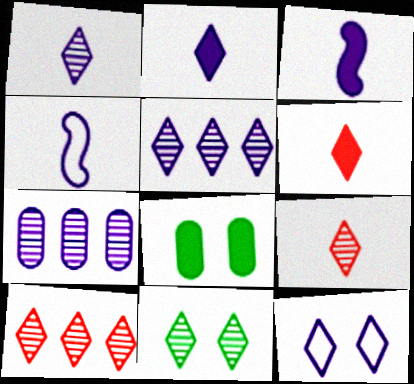[[1, 10, 11], 
[2, 5, 12], 
[3, 7, 12], 
[4, 8, 10], 
[5, 9, 11]]